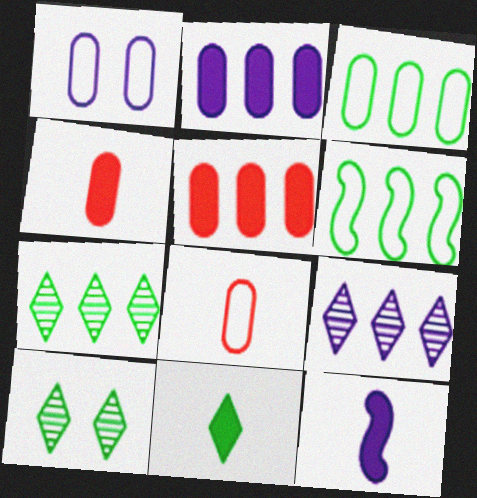[[1, 3, 8], 
[1, 9, 12], 
[4, 11, 12], 
[5, 6, 9]]